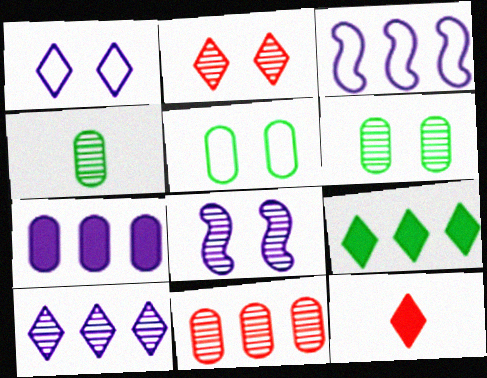[[2, 6, 8], 
[3, 6, 12], 
[3, 7, 10], 
[3, 9, 11]]